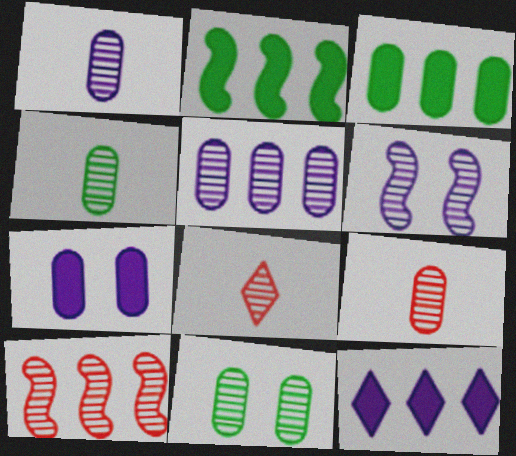[[1, 4, 9], 
[5, 9, 11]]